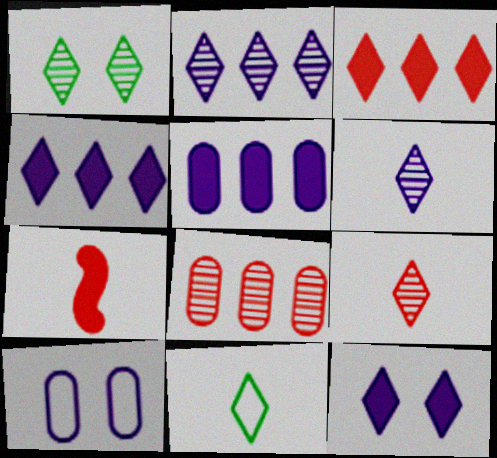[[1, 2, 9]]